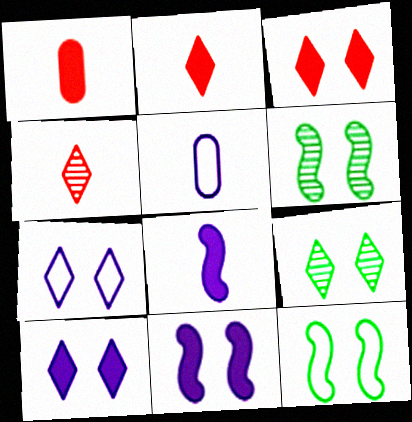[[3, 7, 9]]